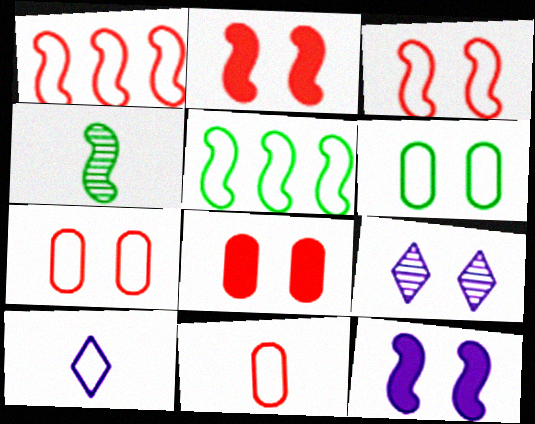[[1, 4, 12], 
[1, 6, 10], 
[2, 6, 9], 
[5, 7, 10]]